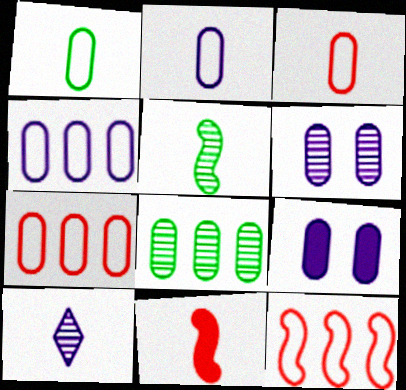[[1, 2, 3], 
[1, 10, 11], 
[3, 8, 9]]